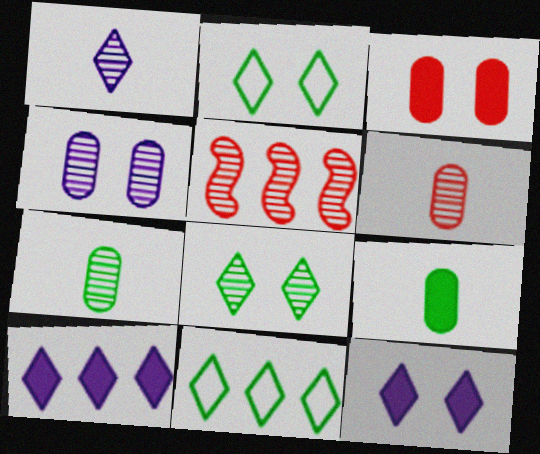[]